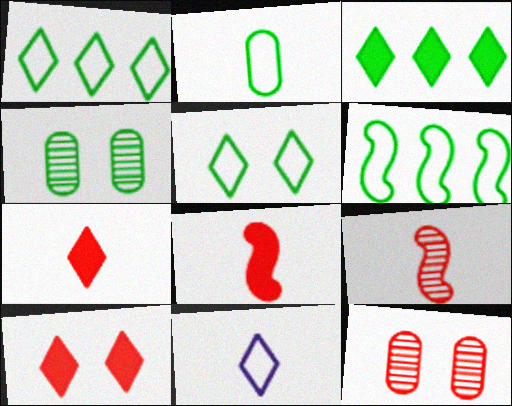[[2, 5, 6]]